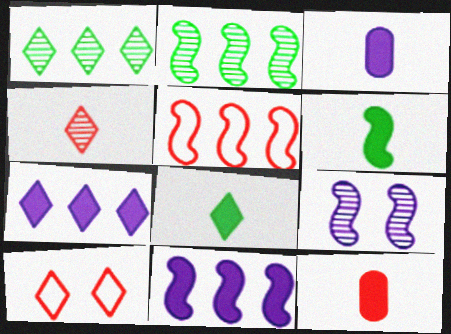[[2, 3, 10], 
[2, 5, 11], 
[5, 6, 9]]